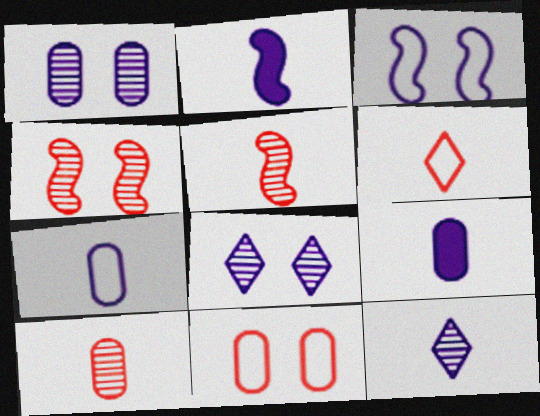[[2, 7, 12]]